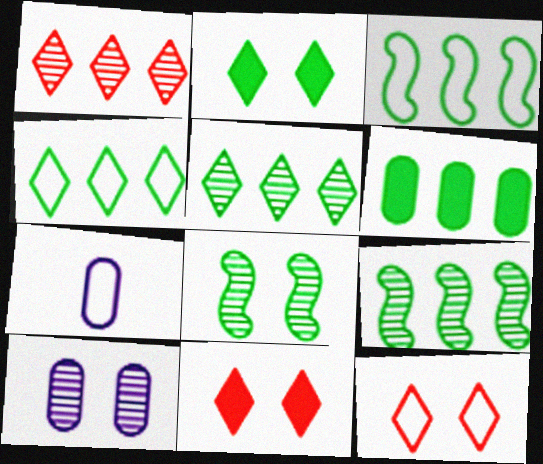[[3, 5, 6], 
[3, 7, 12], 
[4, 6, 9], 
[7, 9, 11]]